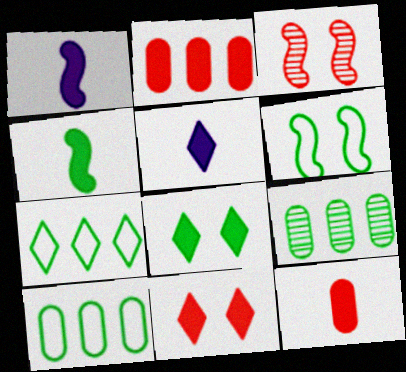[[1, 2, 8], 
[3, 5, 10], 
[4, 5, 12]]